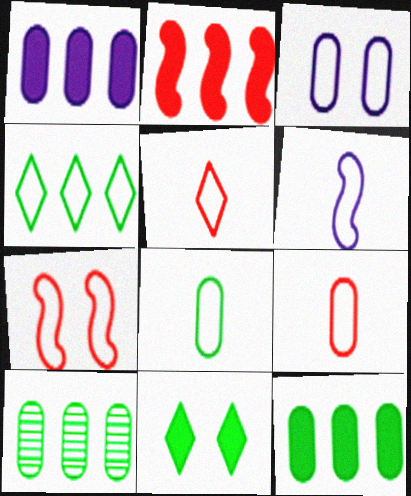[[5, 6, 8]]